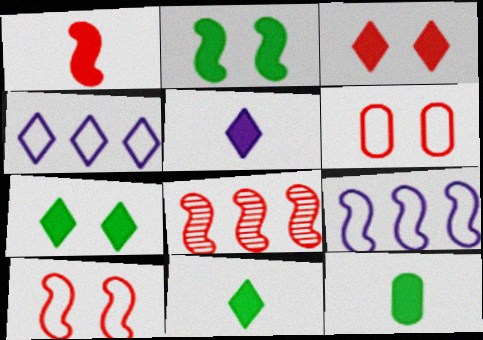[[1, 5, 12], 
[1, 8, 10]]